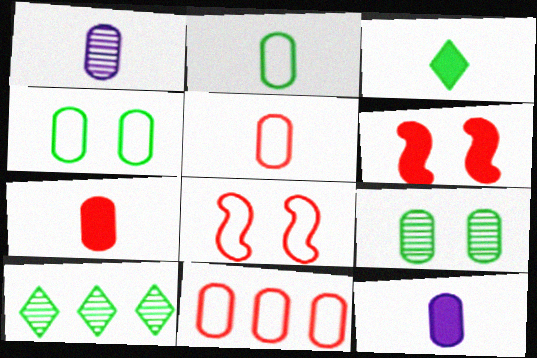[[1, 2, 7], 
[8, 10, 12], 
[9, 11, 12]]